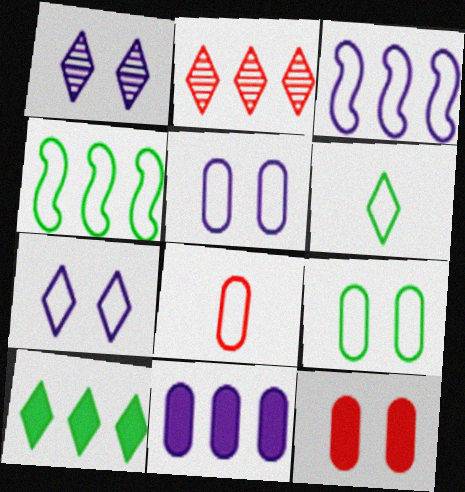[[2, 4, 11], 
[4, 6, 9], 
[4, 7, 8]]